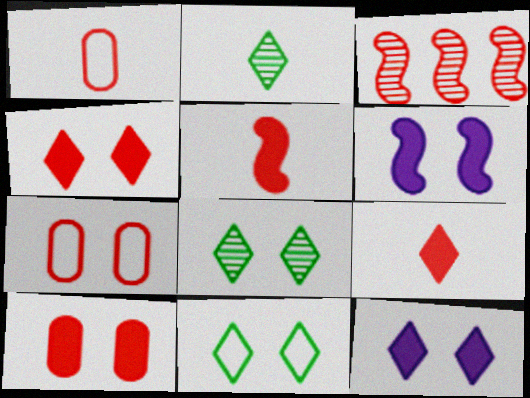[[1, 3, 4], 
[3, 7, 9], 
[6, 7, 8]]